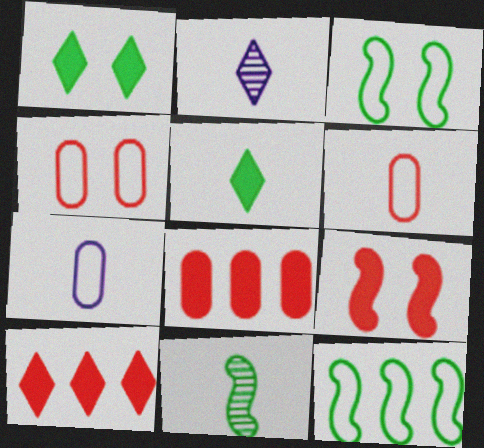[[2, 3, 8]]